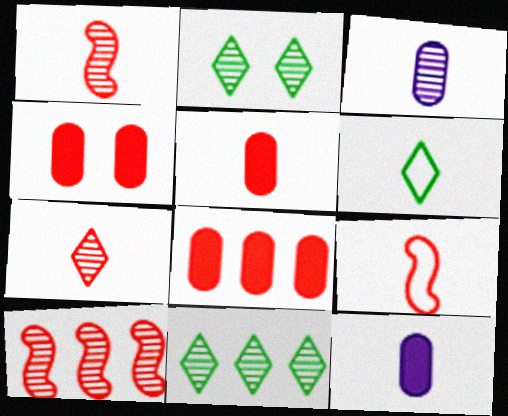[[1, 6, 12], 
[2, 3, 10], 
[4, 5, 8], 
[5, 7, 9]]